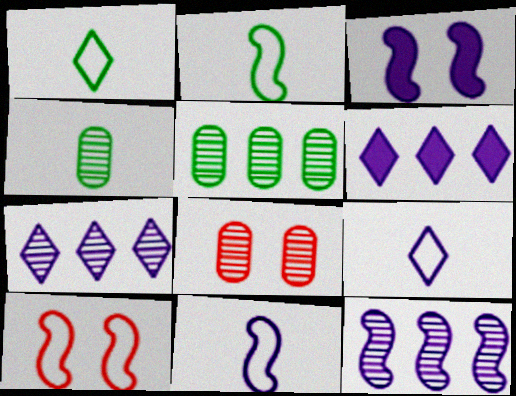[[2, 6, 8], 
[3, 11, 12], 
[4, 6, 10]]